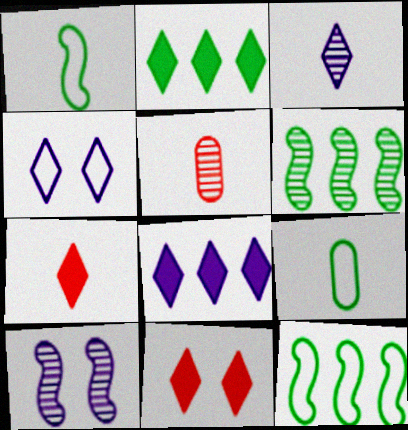[[3, 4, 8]]